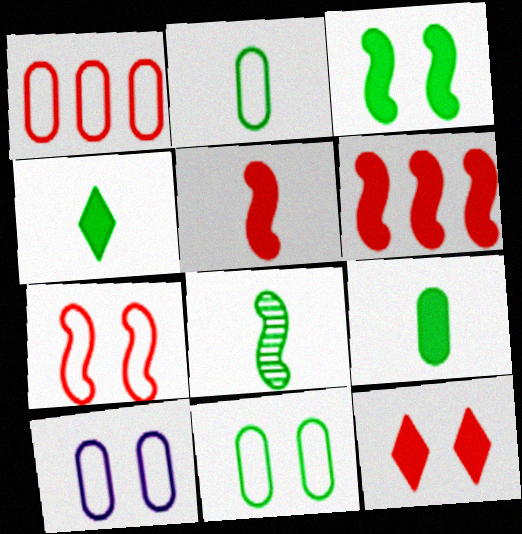[[1, 2, 10], 
[2, 4, 8]]